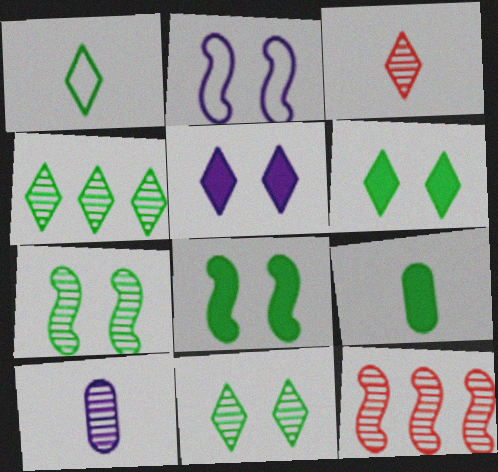[[1, 4, 6], 
[10, 11, 12]]